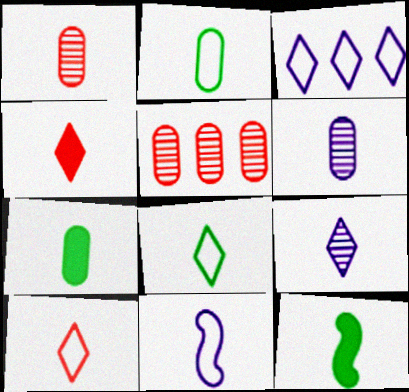[[2, 10, 11], 
[4, 8, 9], 
[6, 10, 12]]